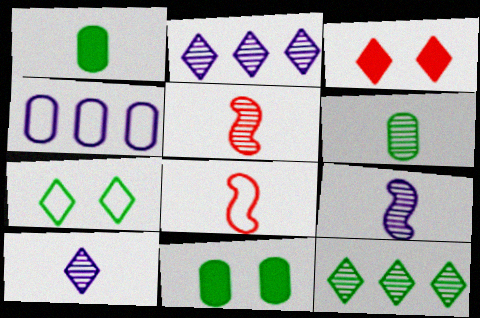[[1, 8, 10], 
[2, 8, 11], 
[4, 7, 8], 
[5, 6, 10]]